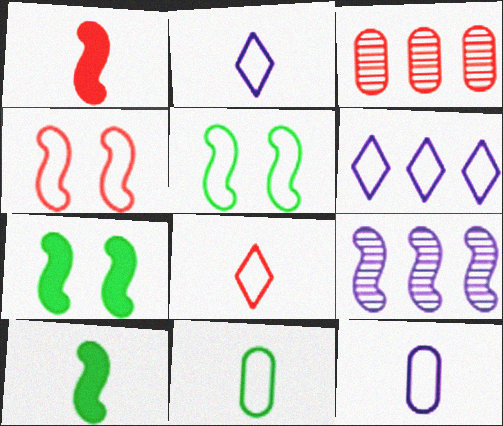[[1, 5, 9], 
[2, 3, 7], 
[4, 6, 11], 
[4, 9, 10]]